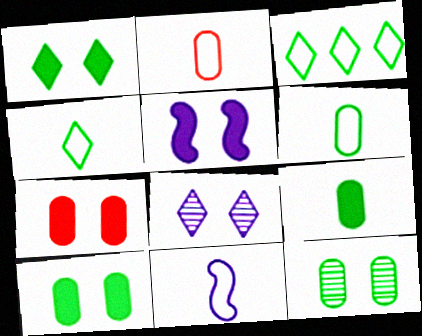[[1, 5, 7], 
[2, 4, 11]]